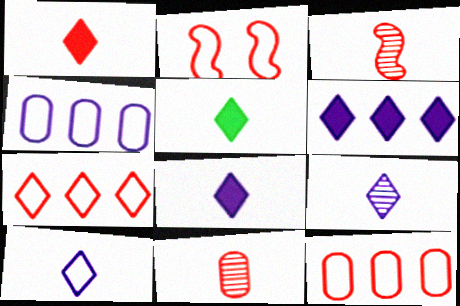[[1, 5, 8], 
[8, 9, 10]]